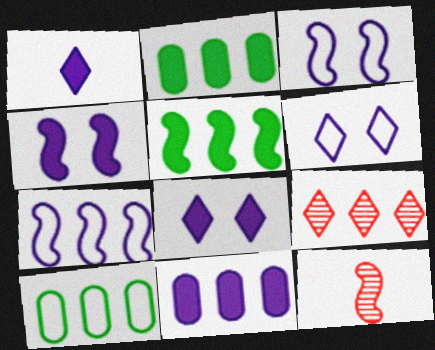[[1, 4, 11], 
[2, 6, 12], 
[2, 7, 9], 
[3, 5, 12], 
[8, 10, 12]]